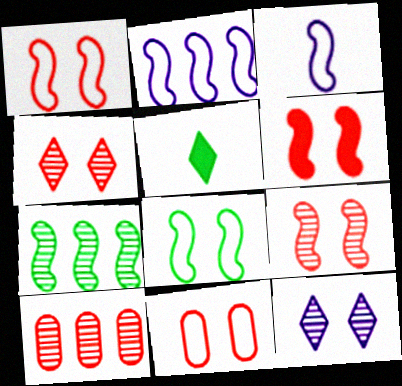[[1, 6, 9], 
[3, 6, 7], 
[4, 6, 11]]